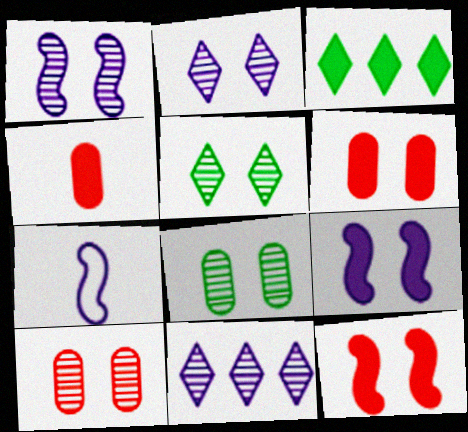[[1, 5, 10], 
[3, 4, 9], 
[3, 7, 10]]